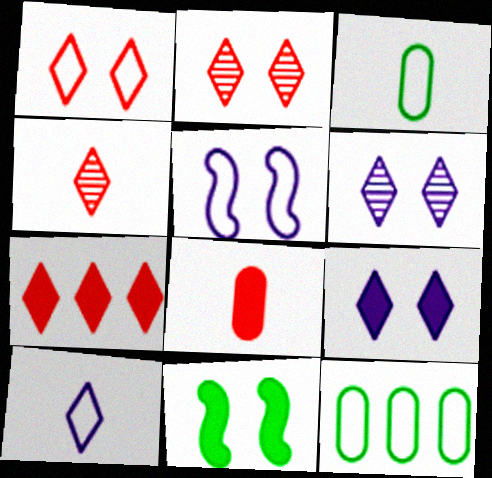[[1, 4, 7]]